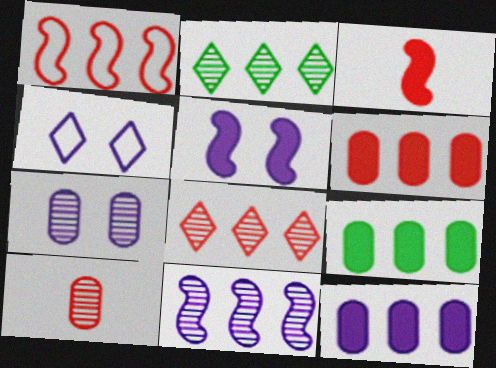[[1, 2, 12], 
[1, 6, 8], 
[4, 5, 7], 
[6, 9, 12]]